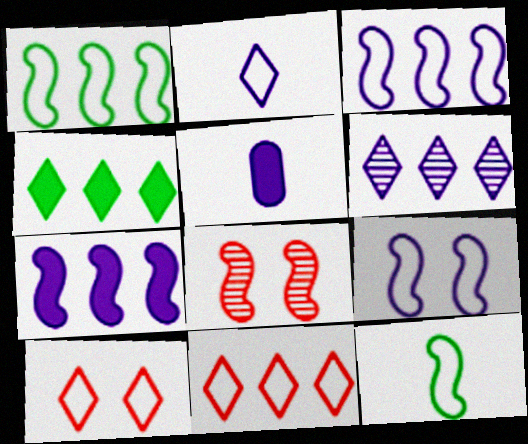[[4, 6, 11], 
[5, 6, 9], 
[7, 8, 12]]